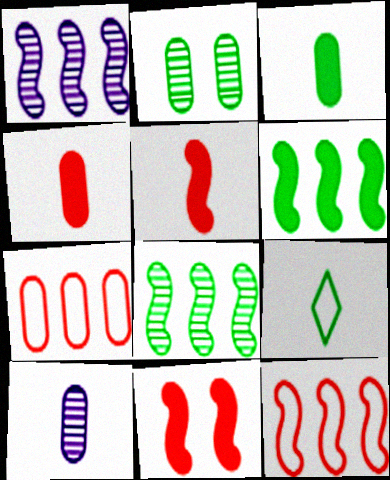[[1, 6, 12], 
[2, 6, 9], 
[5, 9, 10]]